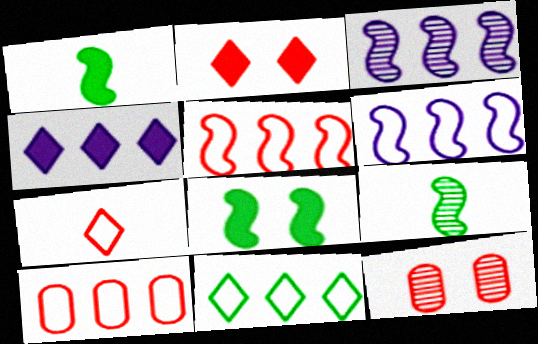[[6, 10, 11]]